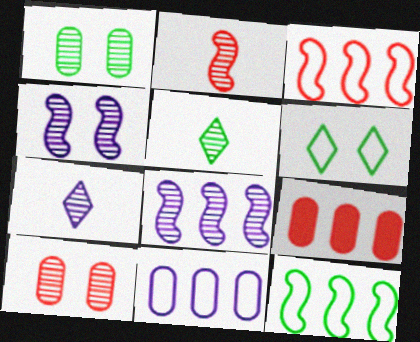[[5, 8, 10]]